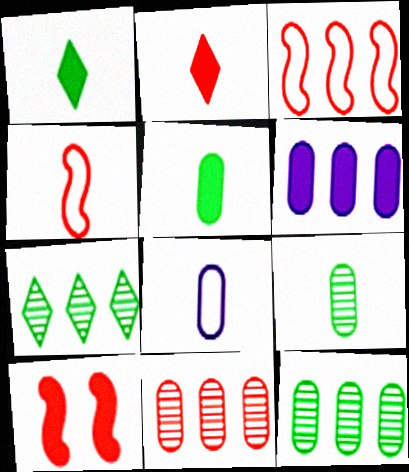[[1, 6, 10], 
[3, 6, 7], 
[7, 8, 10]]